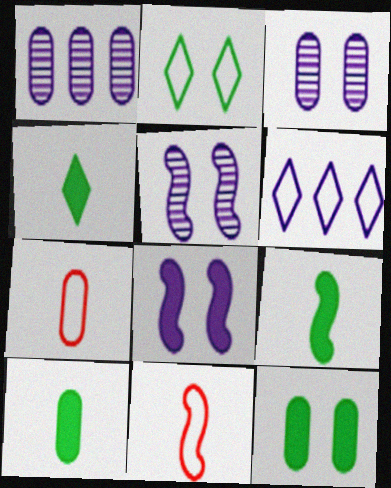[[1, 7, 12], 
[4, 9, 10]]